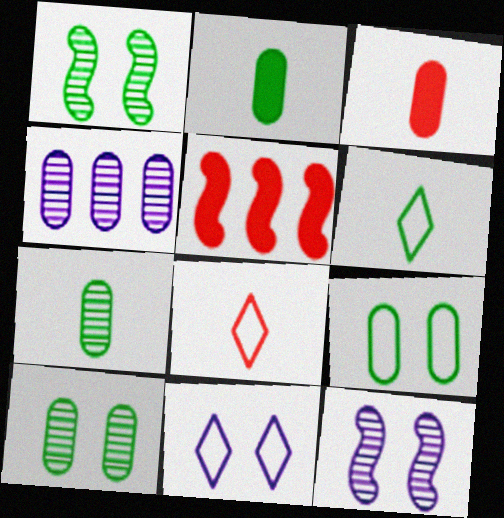[[3, 4, 9], 
[5, 7, 11]]